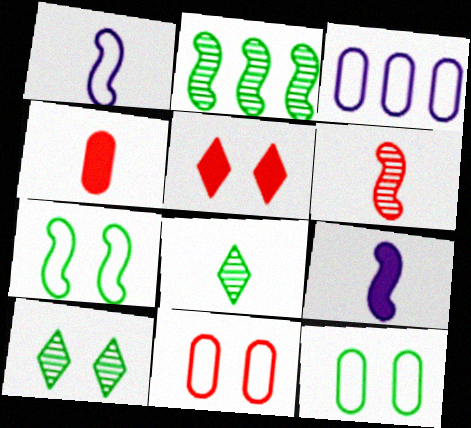[[1, 4, 8]]